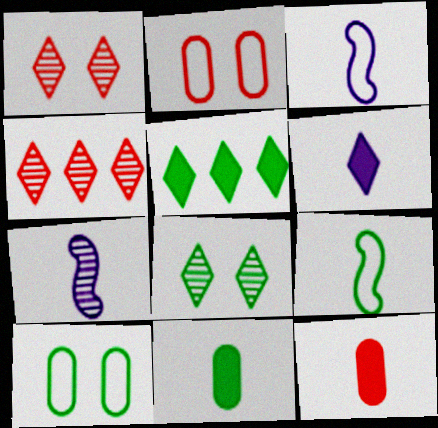[[2, 5, 7]]